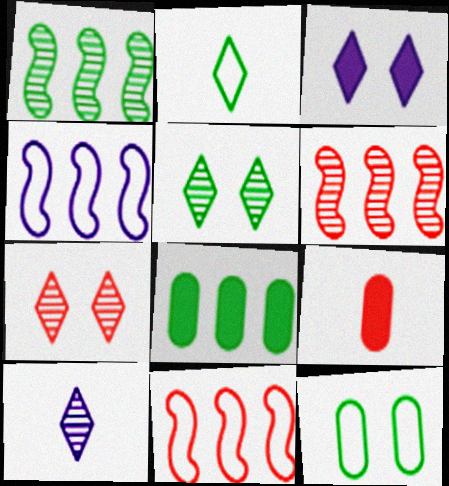[[4, 5, 9], 
[7, 9, 11]]